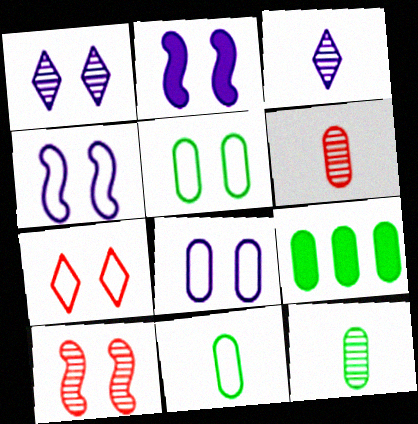[[1, 2, 8], 
[4, 5, 7], 
[5, 9, 12], 
[6, 8, 9]]